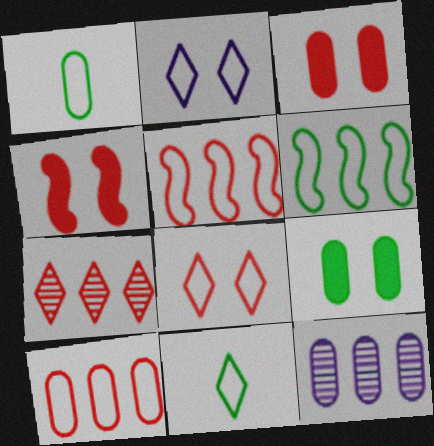[[1, 2, 5], 
[1, 3, 12], 
[4, 11, 12]]